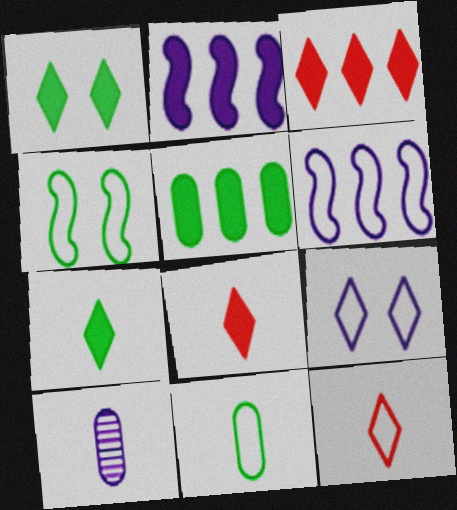[[2, 3, 5], 
[2, 9, 10], 
[3, 4, 10]]